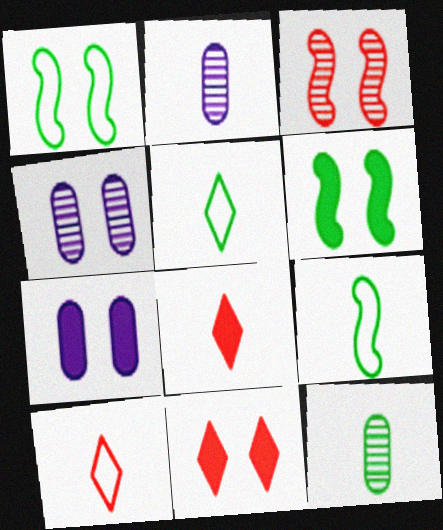[[1, 4, 11], 
[2, 8, 9], 
[6, 7, 11]]